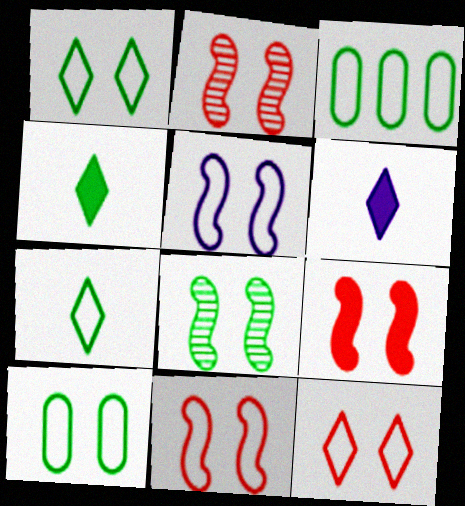[[2, 3, 6], 
[2, 9, 11], 
[3, 4, 8], 
[5, 8, 9], 
[5, 10, 12]]